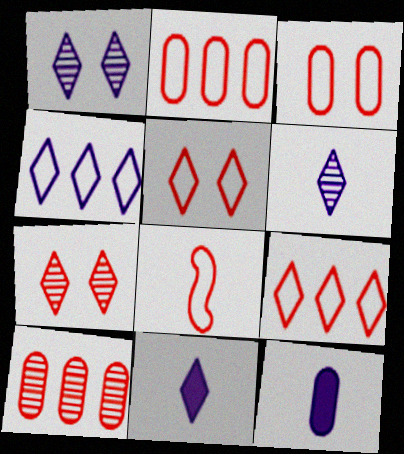[[1, 4, 11], 
[2, 5, 8], 
[3, 8, 9]]